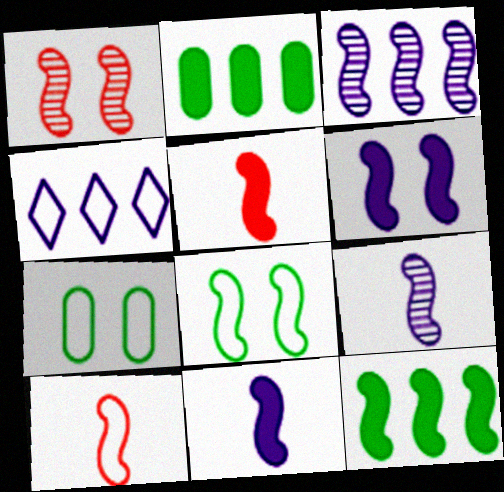[[1, 6, 8], 
[3, 5, 8], 
[4, 7, 10], 
[5, 6, 12]]